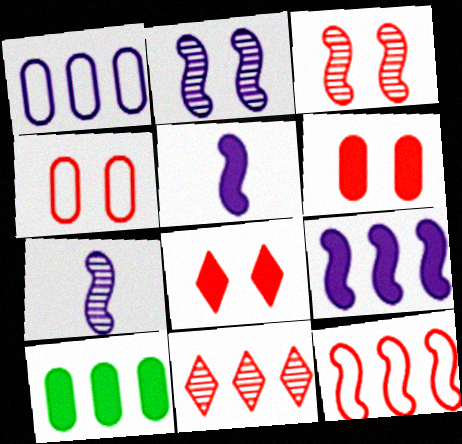[[3, 4, 8], 
[5, 8, 10]]